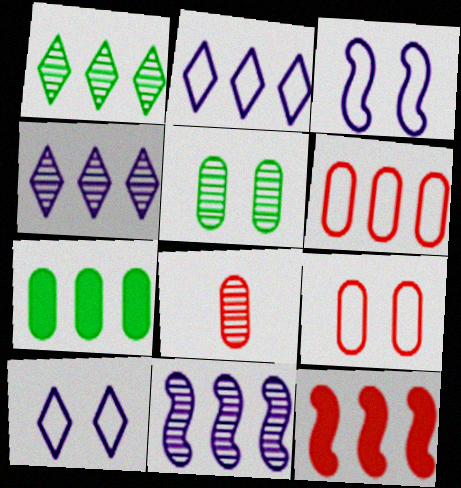[]